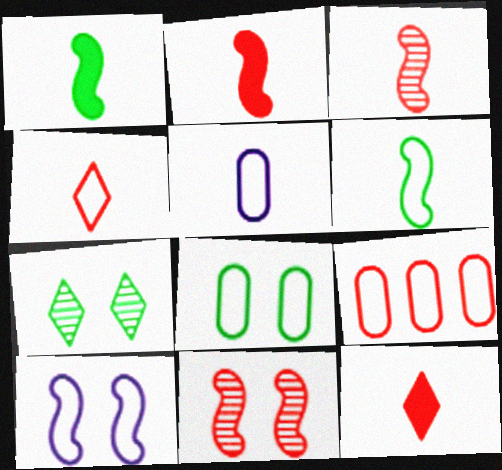[[4, 5, 6], 
[5, 8, 9], 
[9, 11, 12]]